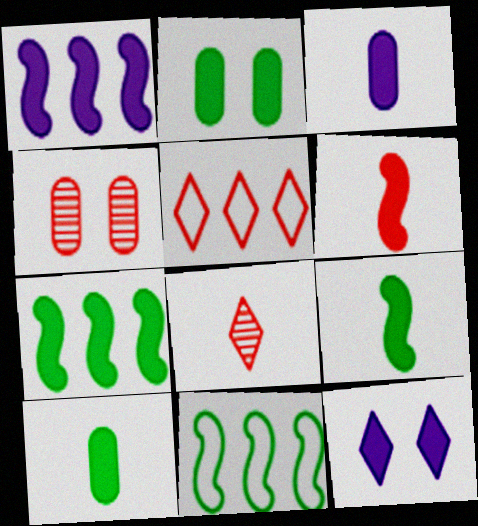[[1, 3, 12], 
[4, 5, 6]]